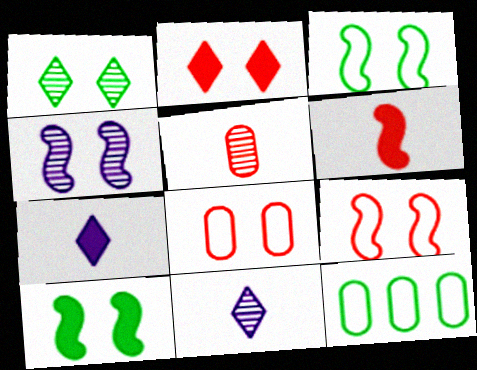[[4, 9, 10]]